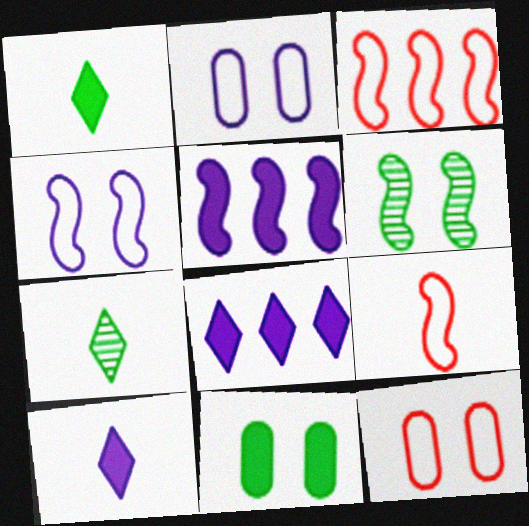[[5, 6, 9], 
[5, 7, 12]]